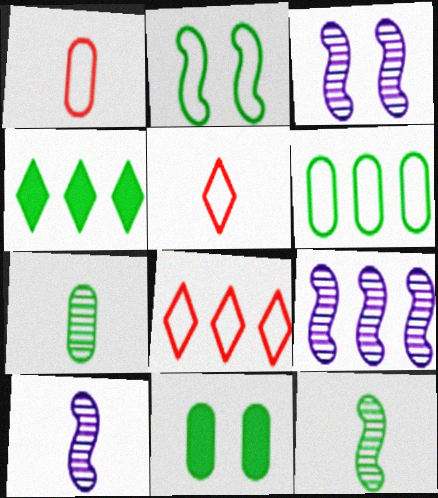[[1, 3, 4], 
[2, 4, 7], 
[3, 9, 10], 
[5, 9, 11], 
[6, 7, 11], 
[8, 10, 11]]